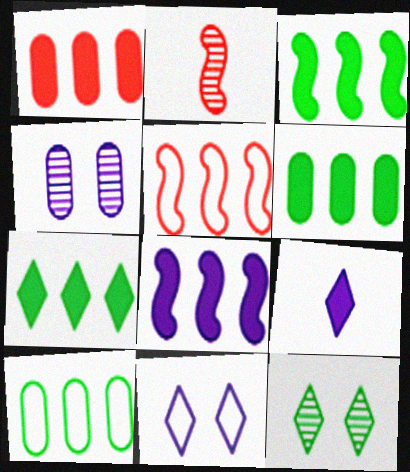[[1, 7, 8], 
[2, 6, 11], 
[3, 6, 7]]